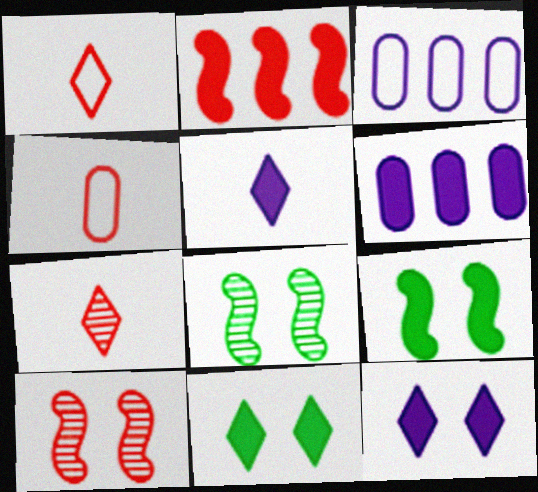[[1, 6, 8], 
[3, 7, 9]]